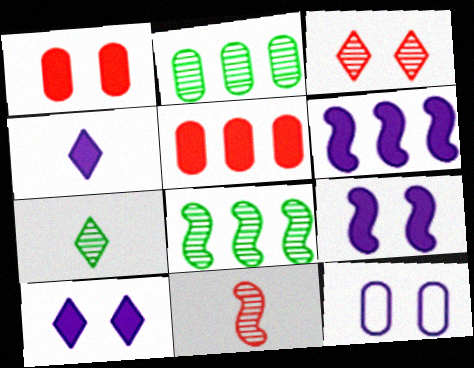[]